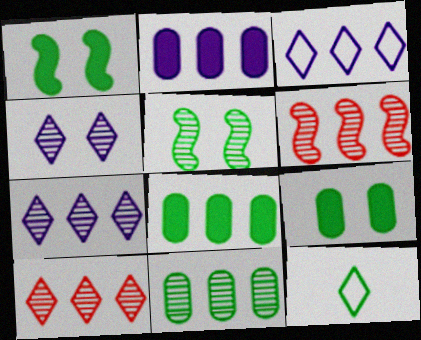[[1, 11, 12], 
[3, 6, 8], 
[5, 8, 12], 
[6, 7, 11]]